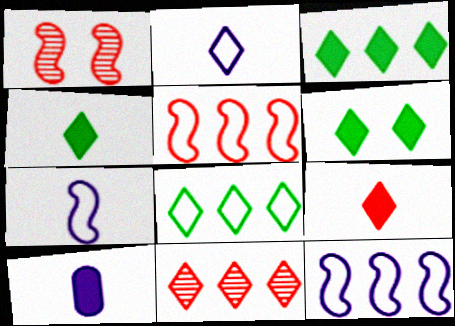[[1, 8, 10], 
[2, 6, 11], 
[3, 4, 6]]